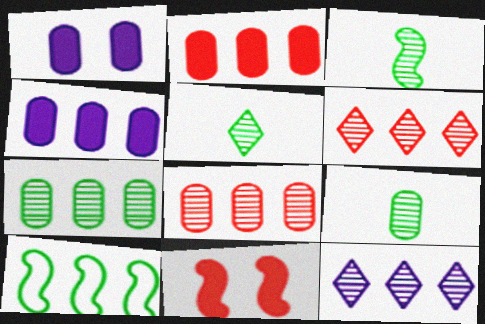[[2, 10, 12], 
[3, 5, 9], 
[4, 6, 10]]